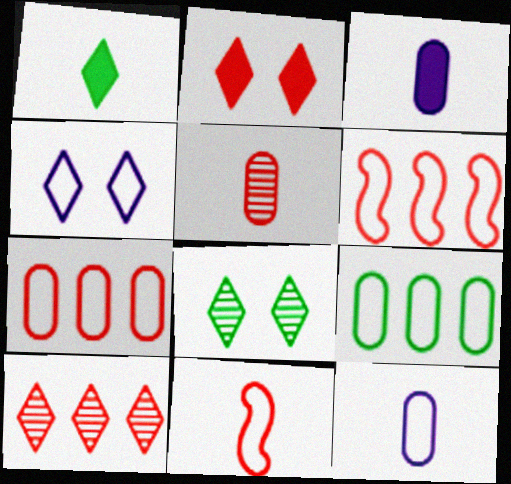[[1, 4, 10], 
[2, 4, 8], 
[2, 5, 6], 
[3, 6, 8], 
[4, 9, 11]]